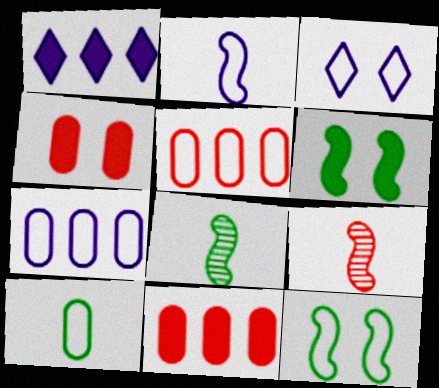[[2, 3, 7], 
[3, 8, 11]]